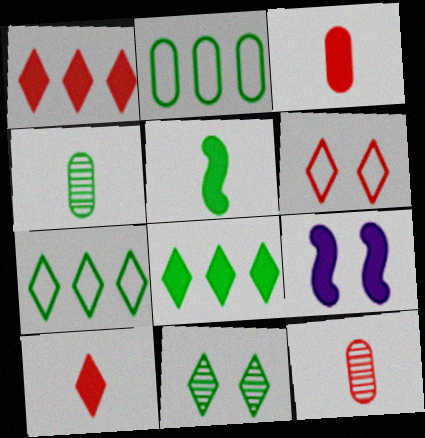[[2, 5, 11], 
[3, 8, 9], 
[7, 9, 12]]